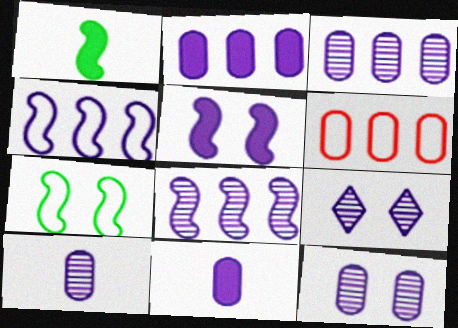[[1, 6, 9], 
[3, 10, 12], 
[4, 9, 11], 
[8, 9, 10]]